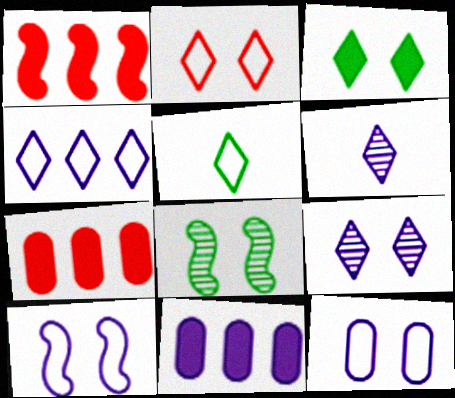[[2, 3, 9], 
[2, 4, 5], 
[6, 10, 11]]